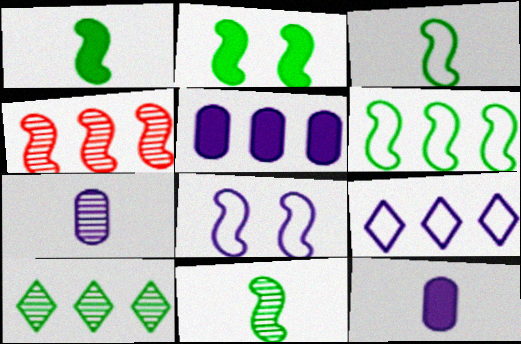[[1, 3, 11], 
[1, 4, 8], 
[2, 6, 11]]